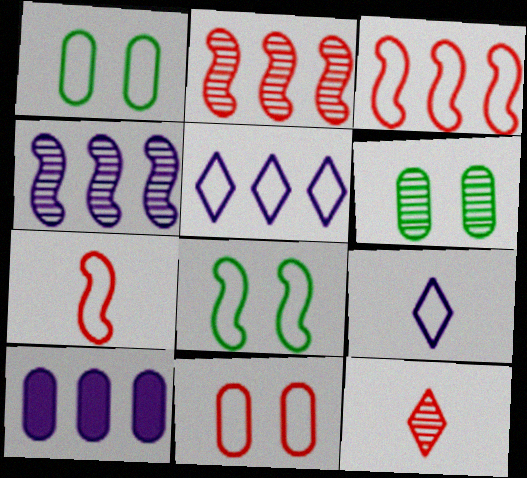[[1, 3, 9], 
[1, 5, 7], 
[4, 5, 10], 
[4, 6, 12], 
[8, 10, 12]]